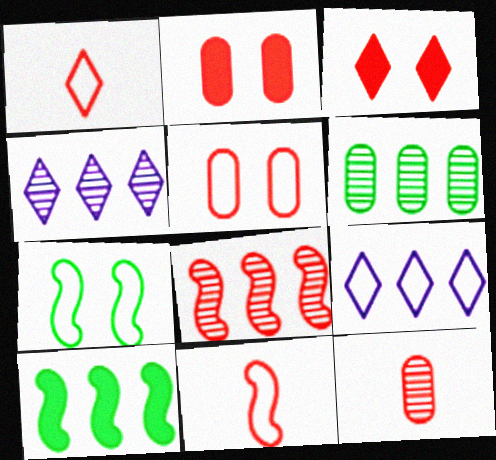[[1, 2, 8], 
[4, 6, 8]]